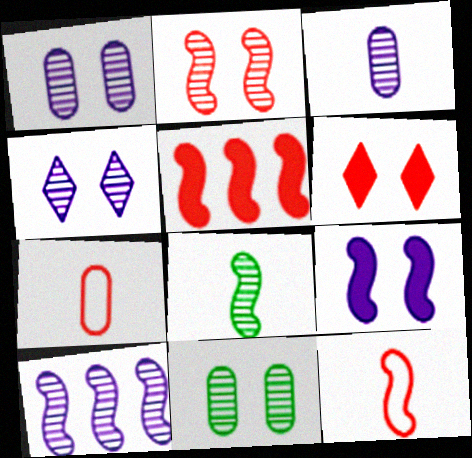[[2, 4, 11], 
[2, 5, 12], 
[2, 8, 10], 
[3, 4, 10]]